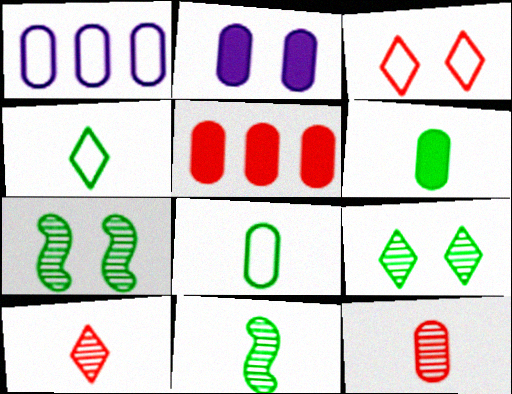[[2, 3, 7], 
[2, 5, 6], 
[4, 6, 11]]